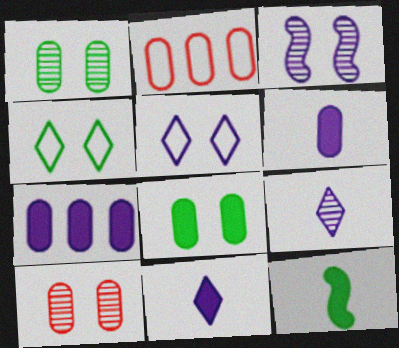[[1, 2, 6]]